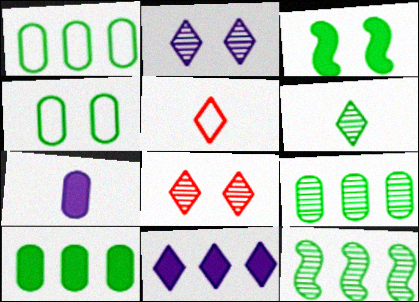[[1, 3, 6], 
[1, 9, 10]]